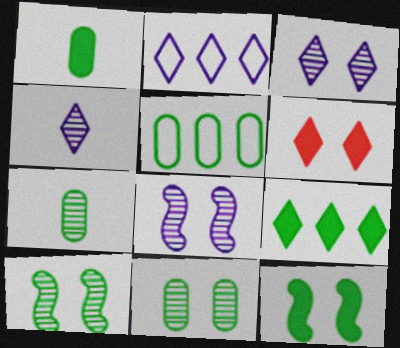[[1, 5, 11], 
[1, 9, 12]]